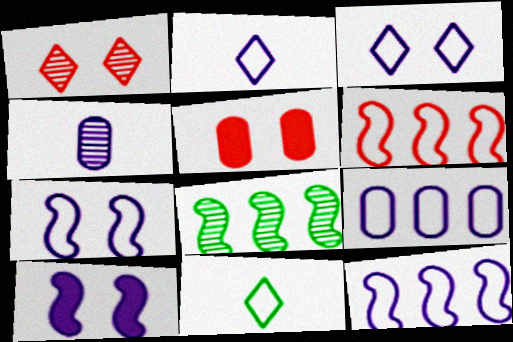[[1, 4, 8], 
[2, 5, 8], 
[2, 7, 9]]